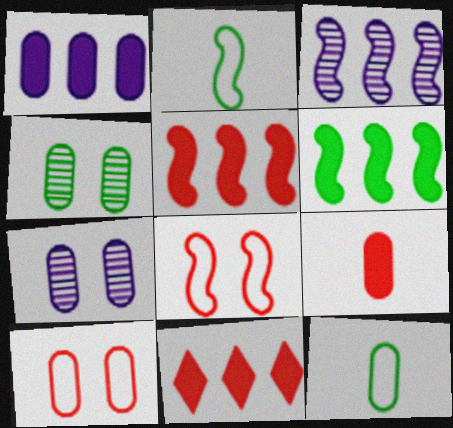[[1, 6, 11], 
[2, 7, 11]]